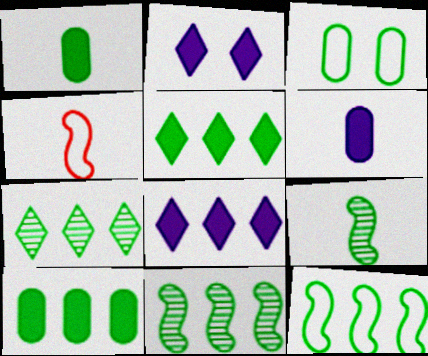[[3, 5, 9], 
[7, 10, 12]]